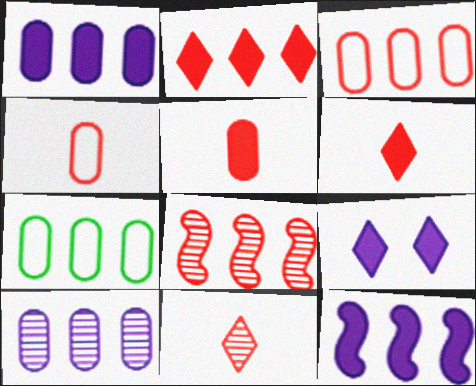[[2, 3, 8]]